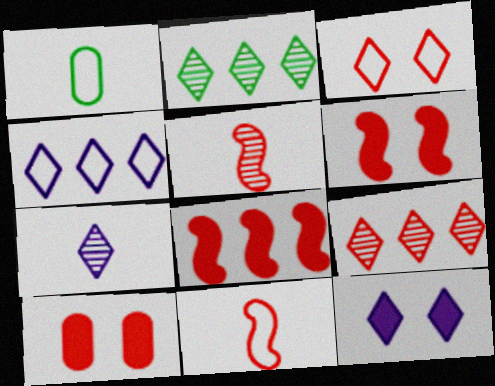[[4, 7, 12], 
[9, 10, 11]]